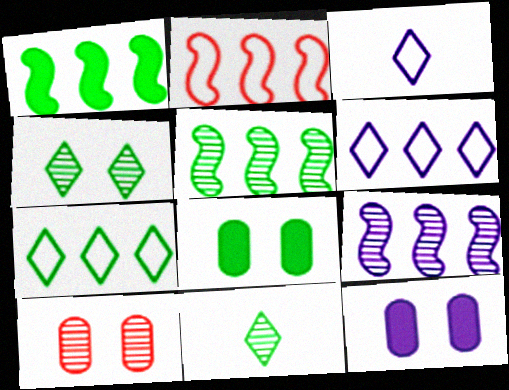[[1, 2, 9], 
[1, 3, 10], 
[2, 11, 12], 
[3, 9, 12], 
[9, 10, 11]]